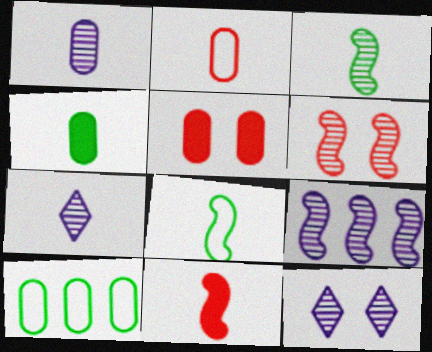[[1, 2, 4], 
[1, 5, 10], 
[1, 9, 12], 
[3, 6, 9], 
[10, 11, 12]]